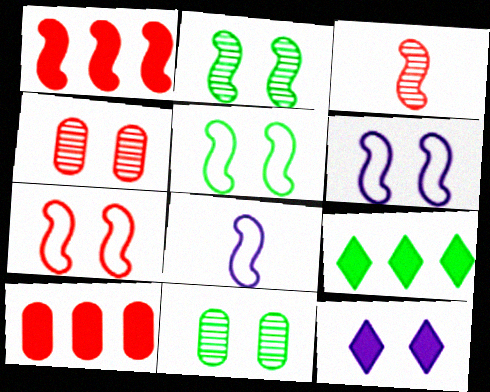[[1, 2, 8], 
[1, 3, 7], 
[4, 5, 12], 
[4, 8, 9], 
[5, 6, 7], 
[7, 11, 12]]